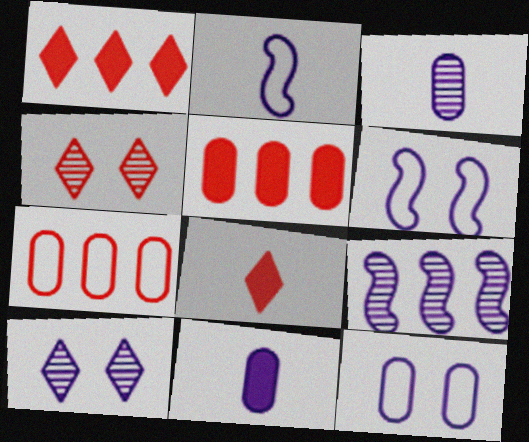[[3, 9, 10]]